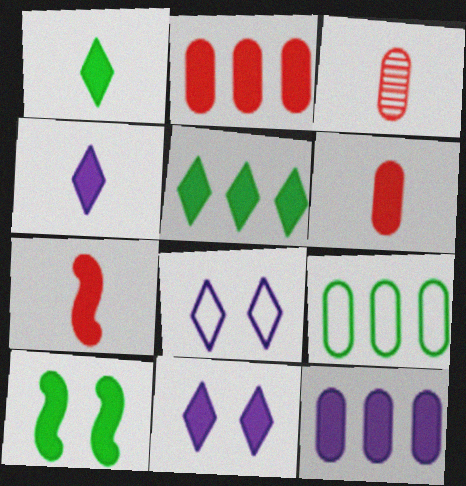[[2, 4, 10]]